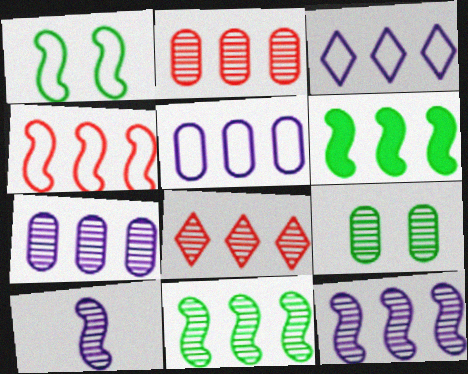[[2, 3, 6], 
[4, 6, 12], 
[5, 6, 8], 
[7, 8, 11], 
[8, 9, 10]]